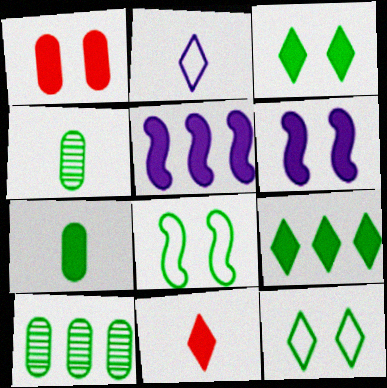[[1, 3, 6], 
[4, 8, 9]]